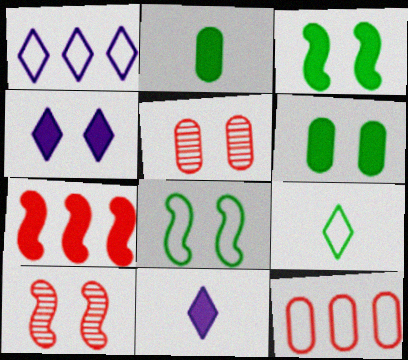[[1, 2, 10], 
[2, 4, 7], 
[4, 5, 8], 
[6, 7, 11]]